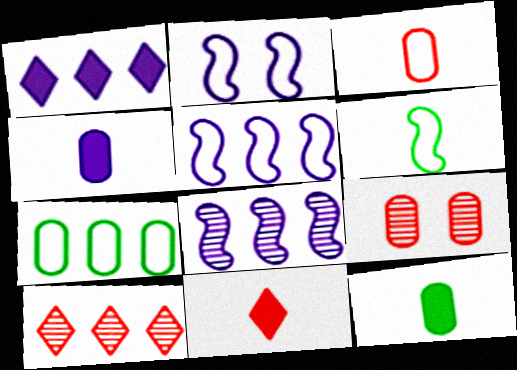[[1, 6, 9], 
[2, 10, 12], 
[4, 7, 9]]